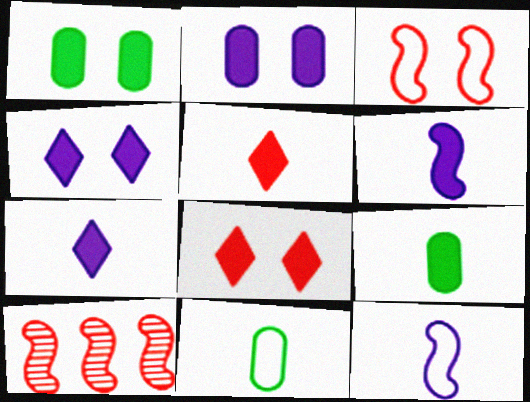[[4, 10, 11], 
[5, 6, 9]]